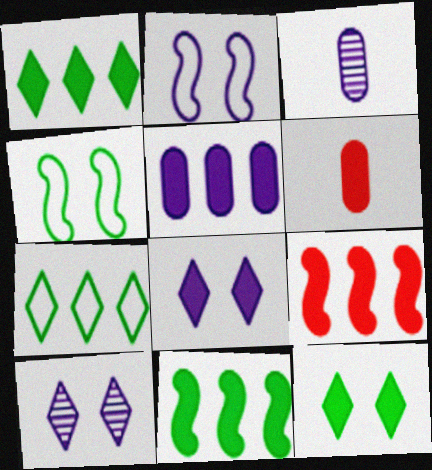[[1, 5, 9], 
[6, 8, 11]]